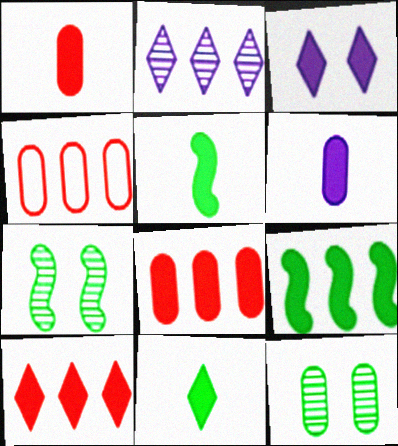[[1, 3, 9], 
[2, 4, 9], 
[3, 5, 8], 
[3, 10, 11], 
[4, 6, 12]]